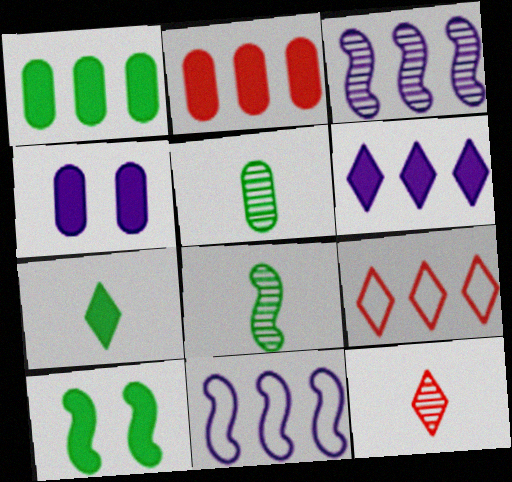[[1, 3, 9], 
[1, 7, 10], 
[4, 8, 9]]